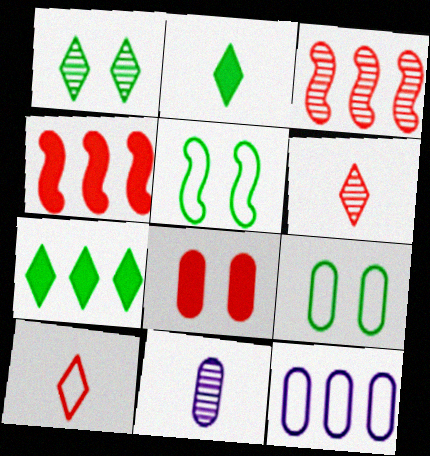[[1, 3, 11], 
[3, 7, 12], 
[3, 8, 10], 
[5, 10, 12]]